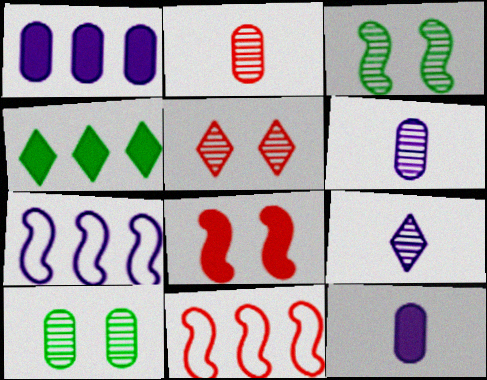[[4, 8, 12]]